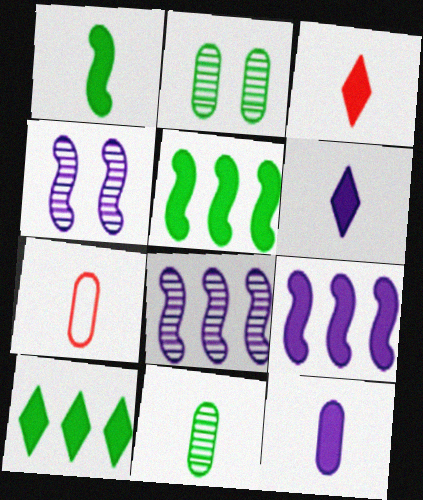[[1, 3, 12], 
[4, 7, 10], 
[7, 11, 12]]